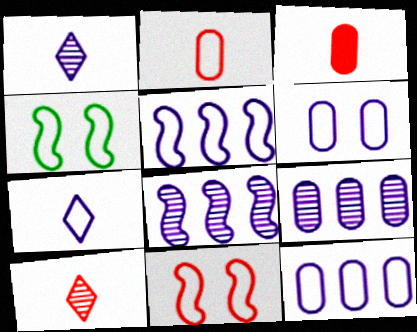[[5, 6, 7]]